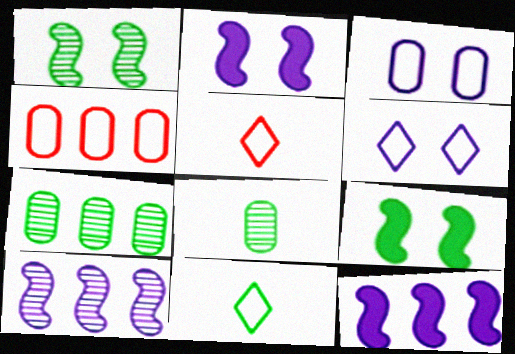[[2, 5, 7], 
[7, 9, 11]]